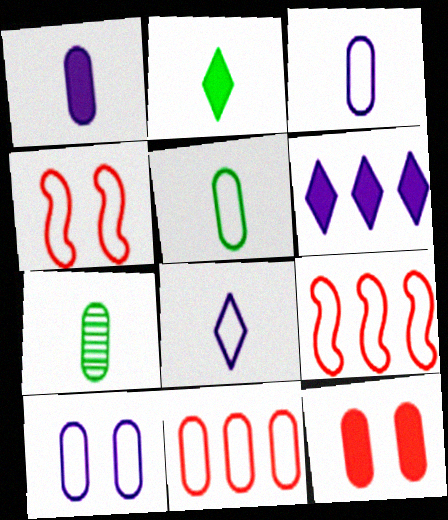[[4, 6, 7], 
[5, 10, 11]]